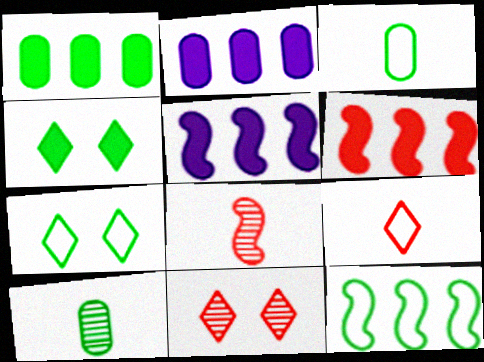[[2, 7, 8], 
[3, 5, 11], 
[3, 7, 12], 
[4, 10, 12]]